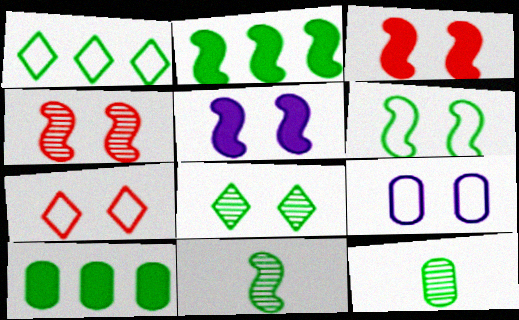[[2, 6, 11], 
[3, 8, 9], 
[4, 5, 6], 
[6, 7, 9]]